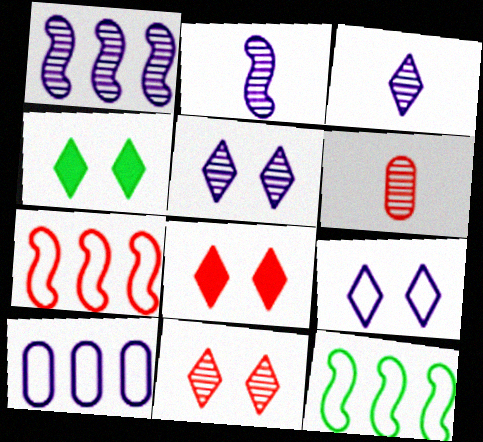[[4, 9, 11], 
[6, 7, 8]]